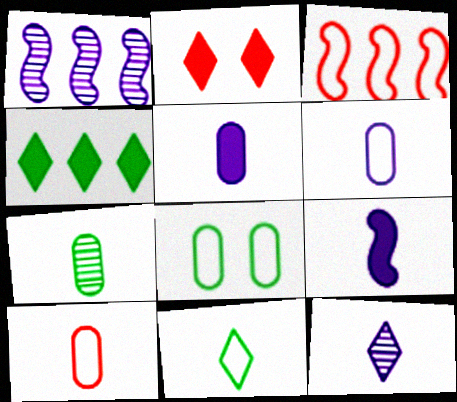[[5, 7, 10], 
[6, 9, 12]]